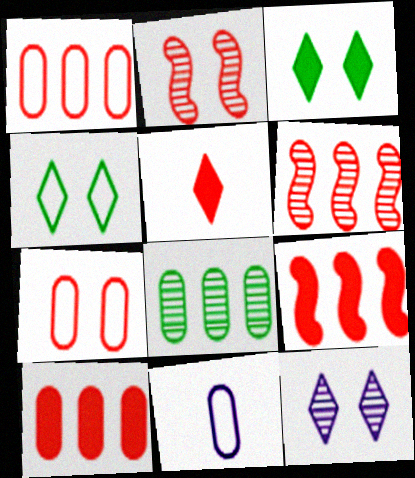[[1, 2, 5], 
[3, 6, 11], 
[5, 6, 7]]